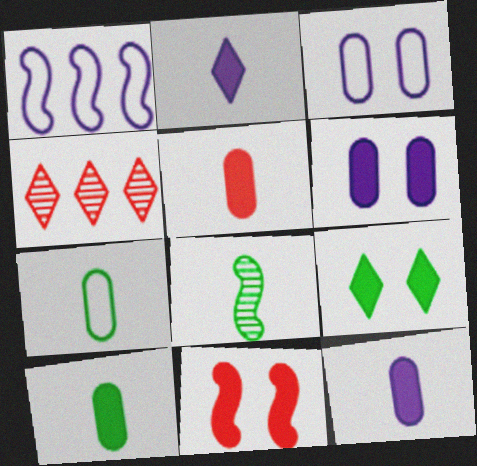[[1, 8, 11], 
[5, 10, 12], 
[6, 9, 11]]